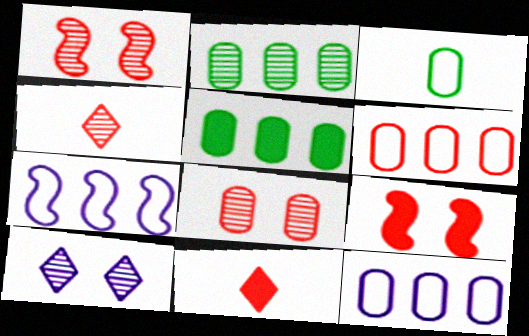[[1, 6, 11], 
[4, 6, 9]]